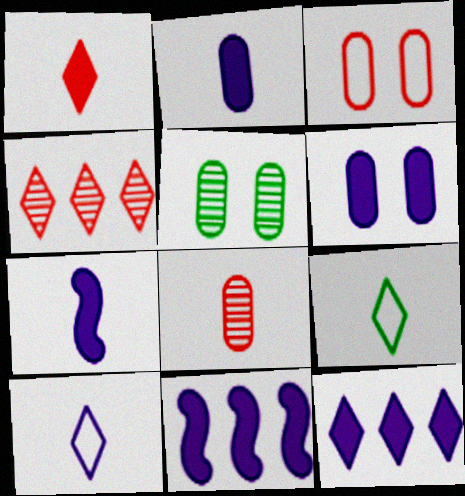[[3, 5, 6], 
[6, 7, 12], 
[7, 8, 9]]